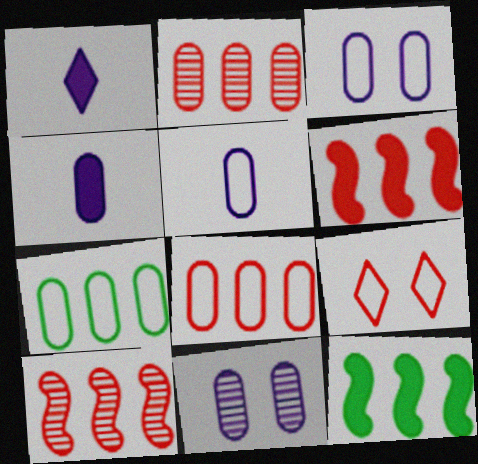[]